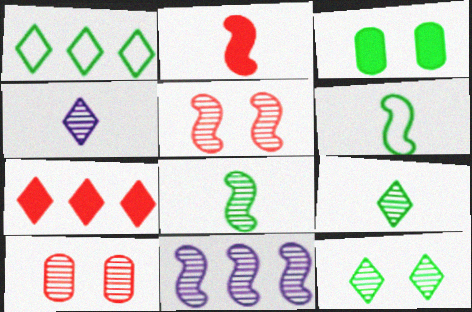[[1, 3, 8], 
[5, 8, 11], 
[9, 10, 11]]